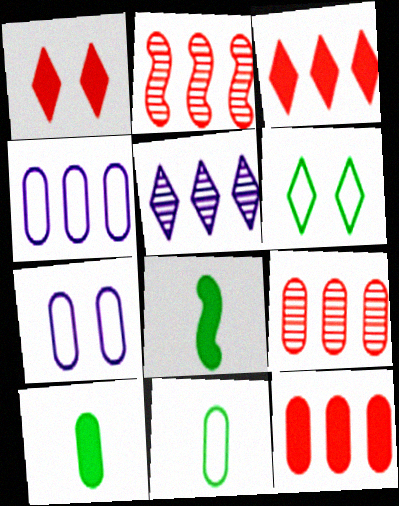[[7, 9, 10]]